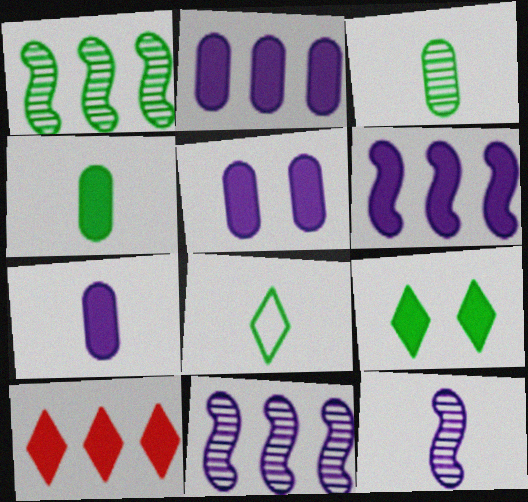[[2, 5, 7]]